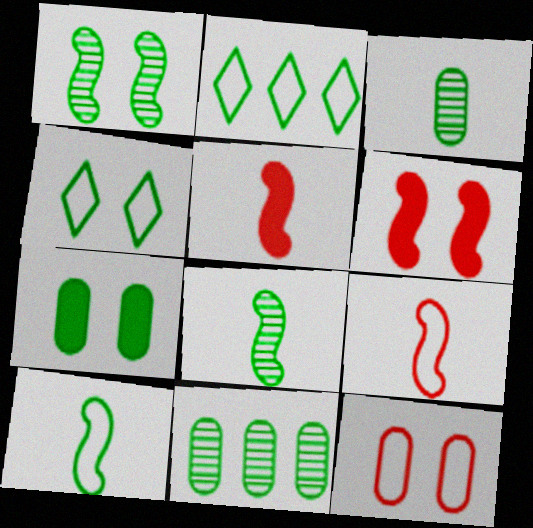[[1, 4, 7], 
[2, 7, 8]]